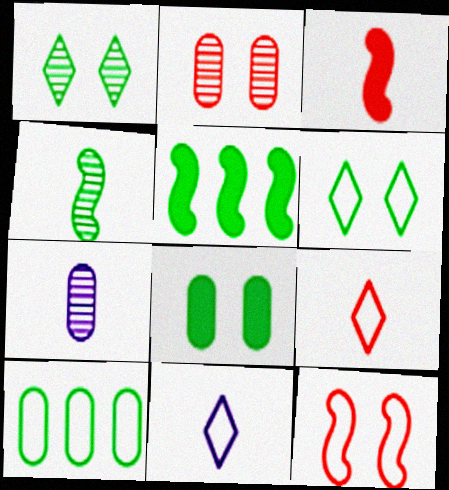[[2, 5, 11], 
[10, 11, 12]]